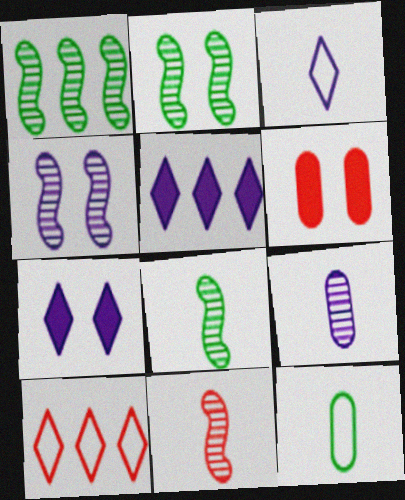[[1, 2, 8], 
[1, 3, 6], 
[1, 4, 11], 
[6, 10, 11]]